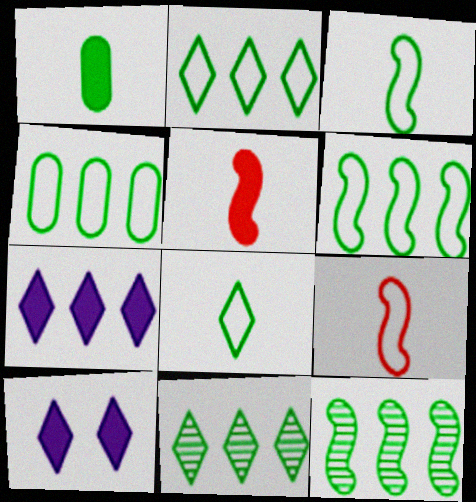[[2, 4, 6]]